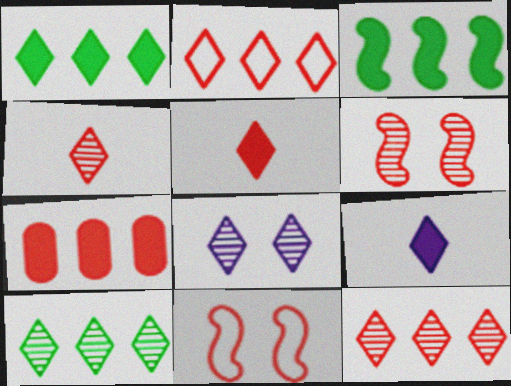[[4, 7, 11], 
[4, 8, 10]]